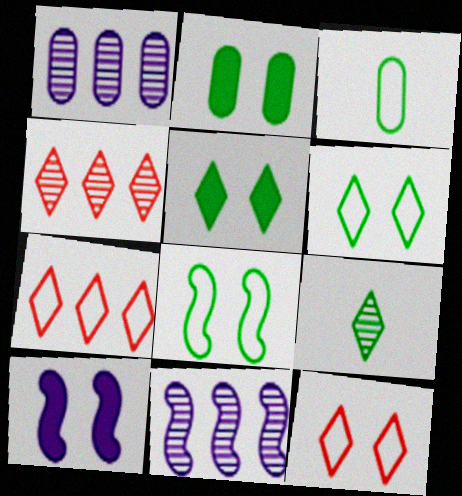[[3, 4, 10]]